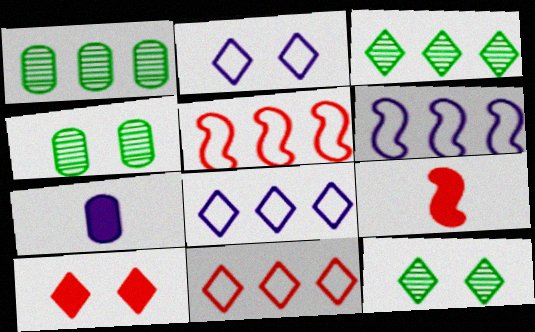[[1, 2, 9], 
[2, 10, 12], 
[4, 8, 9], 
[5, 7, 12]]